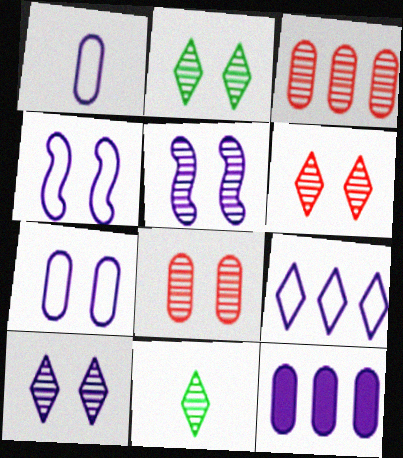[[1, 4, 9], 
[2, 5, 8], 
[2, 6, 10], 
[3, 5, 11]]